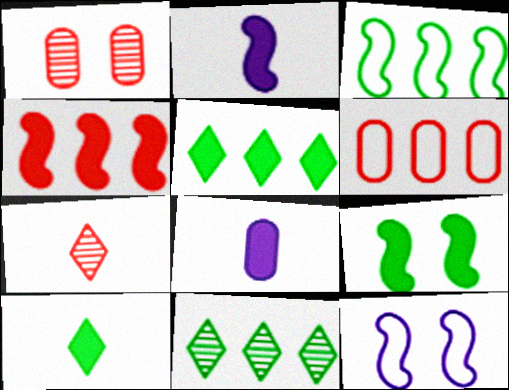[[2, 4, 9]]